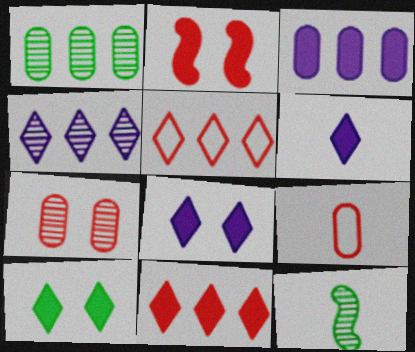[[4, 7, 12], 
[6, 9, 12], 
[6, 10, 11]]